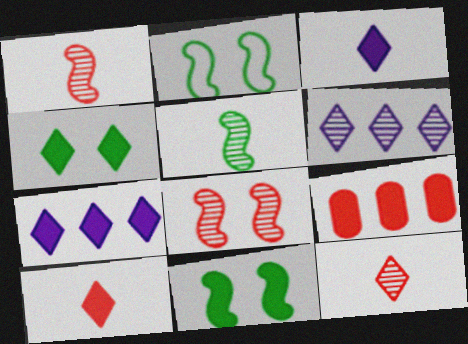[[3, 9, 11], 
[4, 7, 10]]